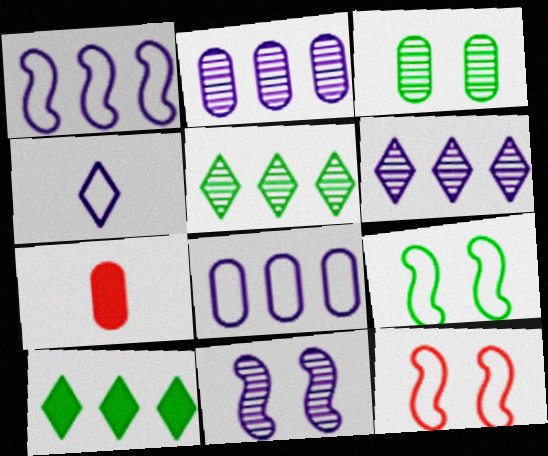[[3, 7, 8], 
[6, 7, 9]]